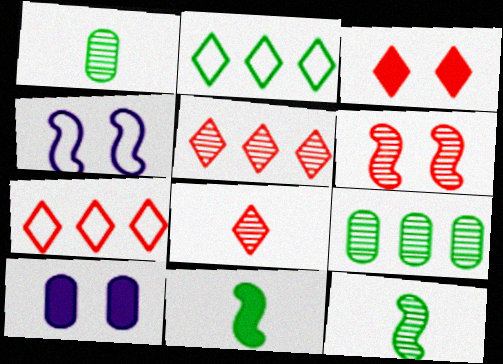[[3, 7, 8], 
[7, 10, 12]]